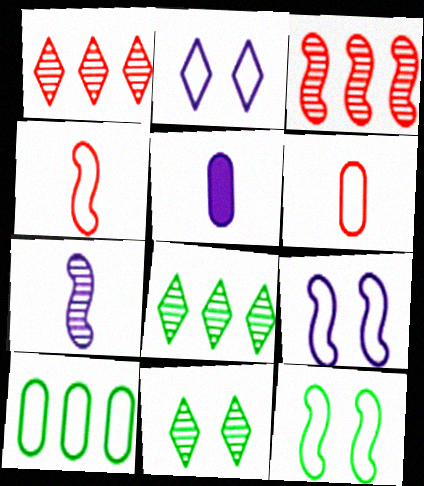[[1, 5, 12], 
[2, 4, 10]]